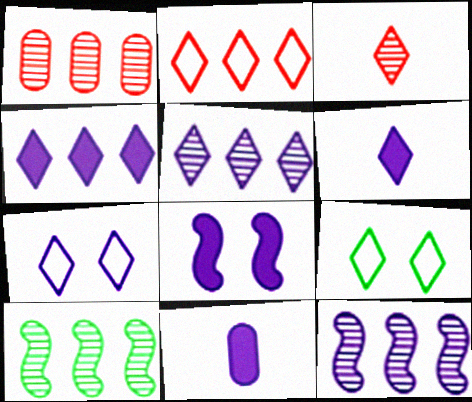[[1, 5, 10], 
[3, 4, 9], 
[4, 8, 11], 
[5, 6, 7], 
[7, 11, 12]]